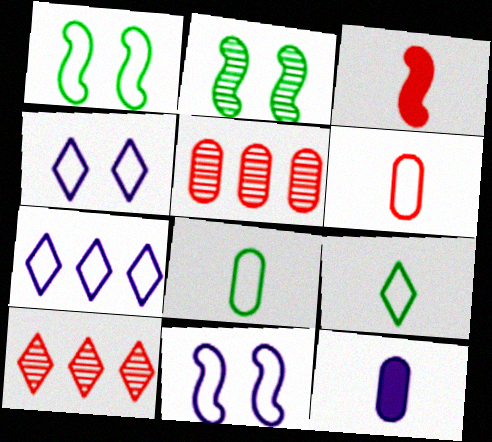[[1, 6, 7], 
[1, 10, 12]]